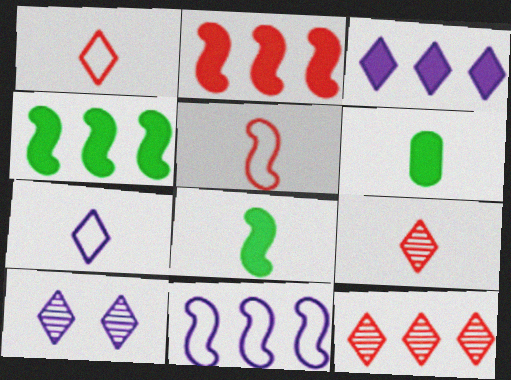[[3, 7, 10]]